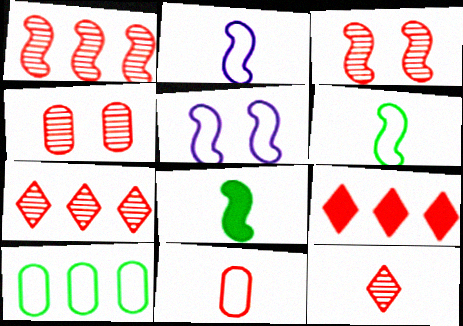[[1, 4, 12], 
[1, 5, 8], 
[3, 9, 11]]